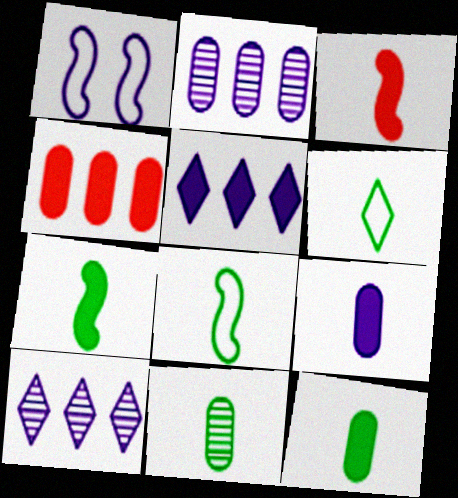[[1, 9, 10], 
[6, 7, 11]]